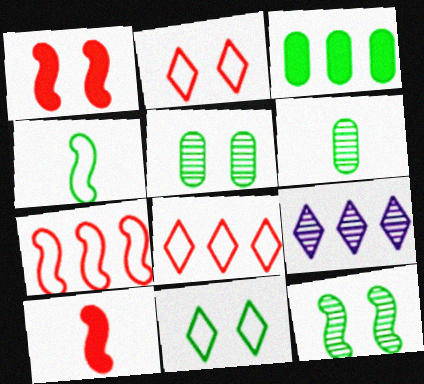[[3, 7, 9]]